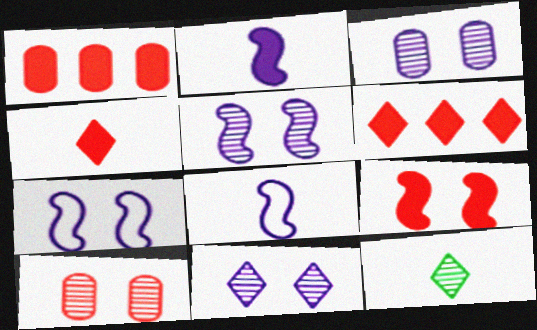[[1, 4, 9], 
[1, 7, 12], 
[3, 5, 11]]